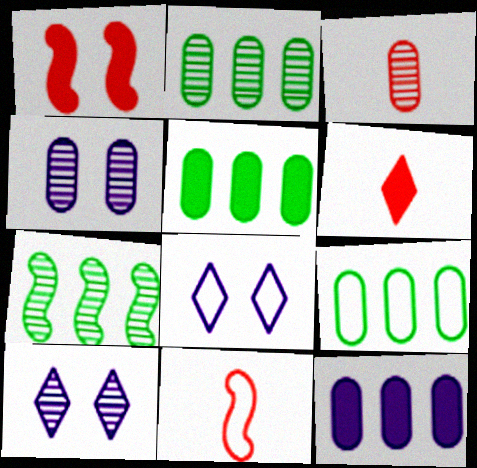[[2, 3, 4], 
[2, 5, 9], 
[3, 6, 11], 
[3, 7, 10], 
[5, 10, 11], 
[8, 9, 11]]